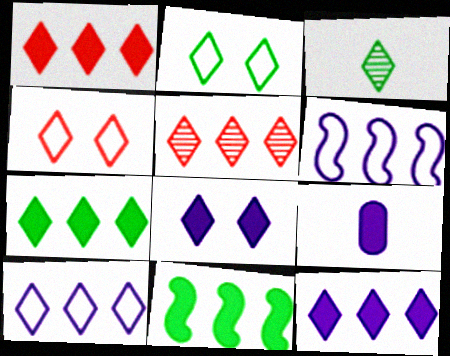[[1, 7, 12], 
[2, 3, 7], 
[3, 4, 12], 
[5, 7, 10]]